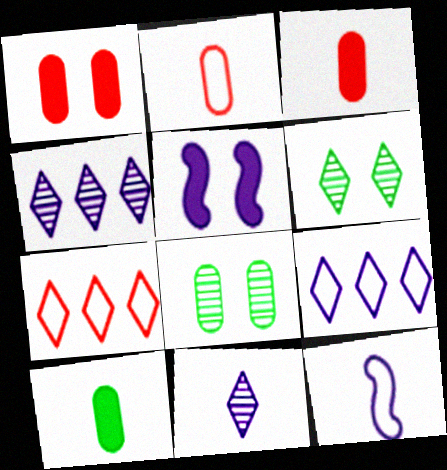[]